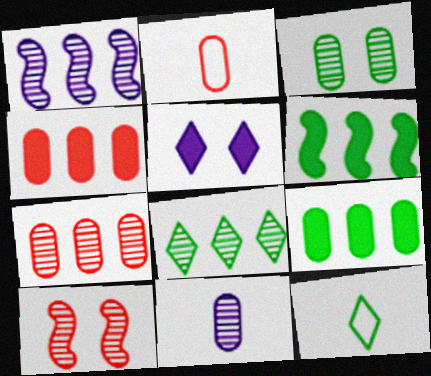[[1, 7, 8], 
[3, 6, 12], 
[3, 7, 11], 
[8, 10, 11]]